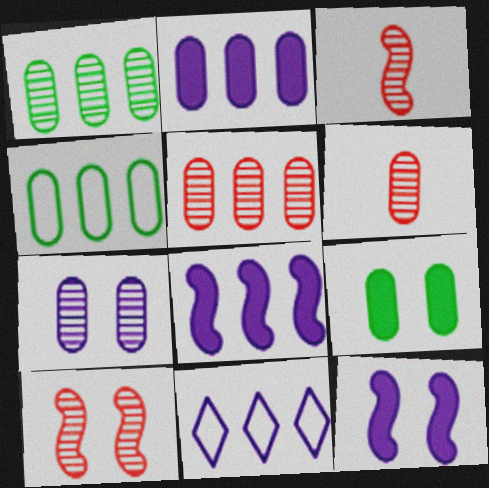[[1, 6, 7], 
[2, 4, 5], 
[3, 9, 11]]